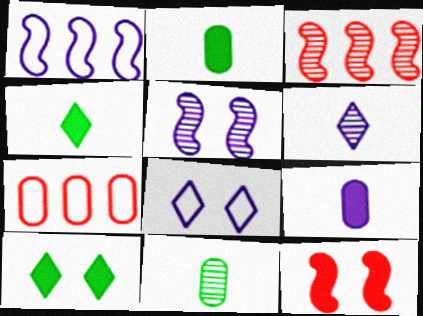[[2, 3, 8], 
[4, 5, 7]]